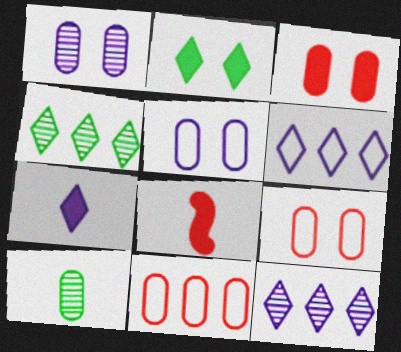[[4, 5, 8]]